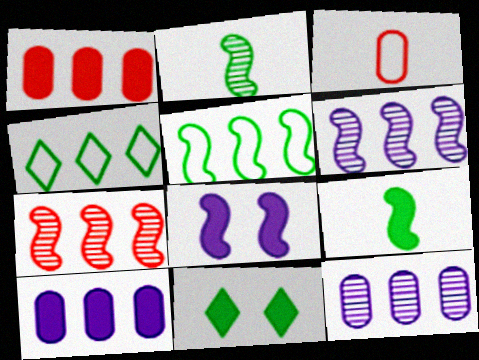[[1, 4, 6], 
[3, 6, 11], 
[4, 7, 10]]